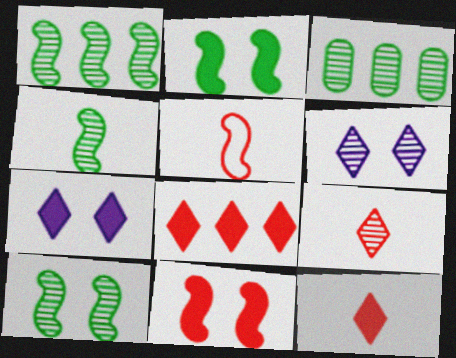[[1, 4, 10], 
[3, 5, 7]]